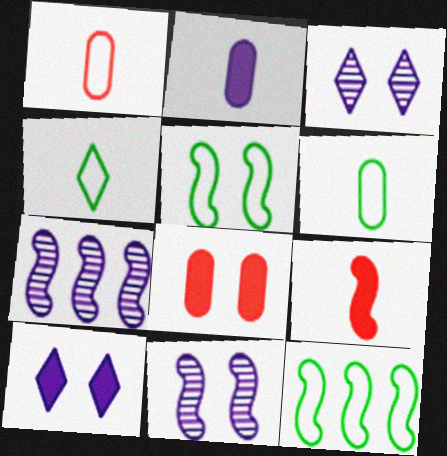[[3, 5, 8], 
[4, 7, 8], 
[5, 7, 9], 
[9, 11, 12]]